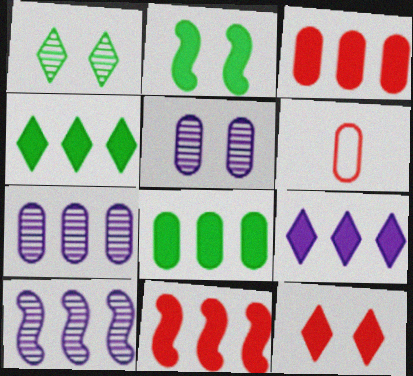[[5, 6, 8], 
[8, 9, 11]]